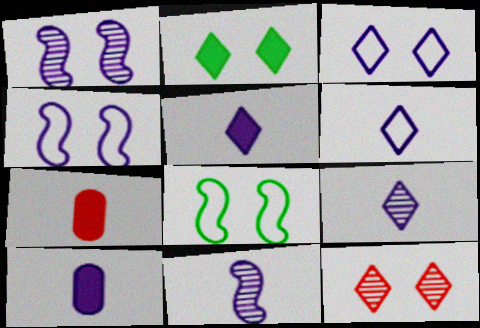[[2, 3, 12], 
[5, 6, 9], 
[6, 10, 11]]